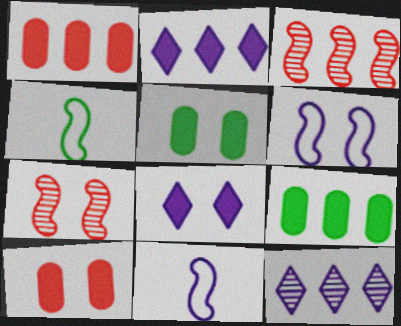[[4, 10, 12]]